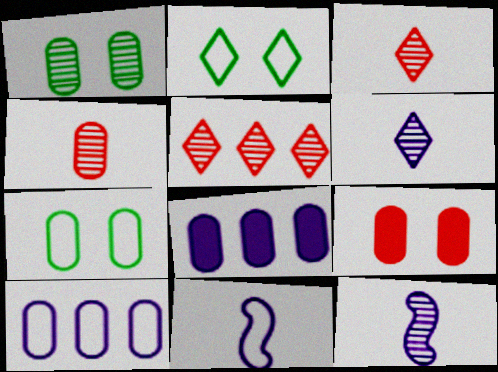[[1, 5, 12], 
[4, 7, 8]]